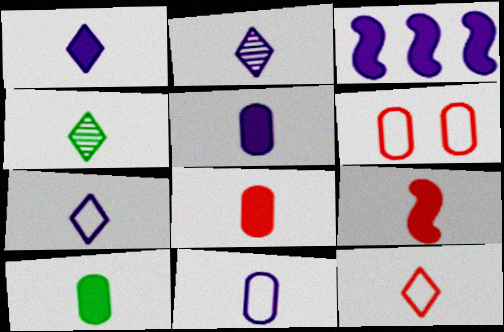[[1, 2, 7], 
[1, 4, 12], 
[1, 9, 10], 
[3, 4, 6], 
[4, 9, 11], 
[5, 8, 10]]